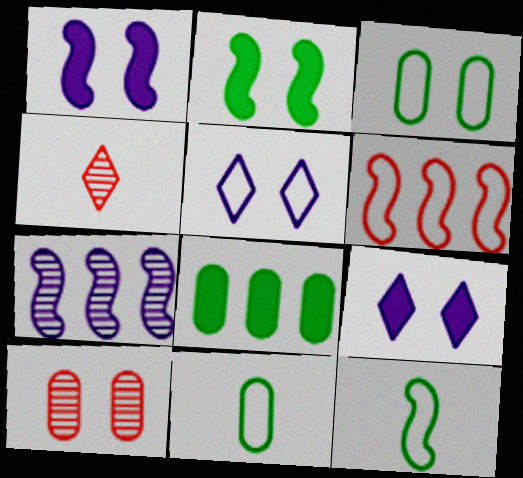[[2, 5, 10], 
[5, 6, 11]]